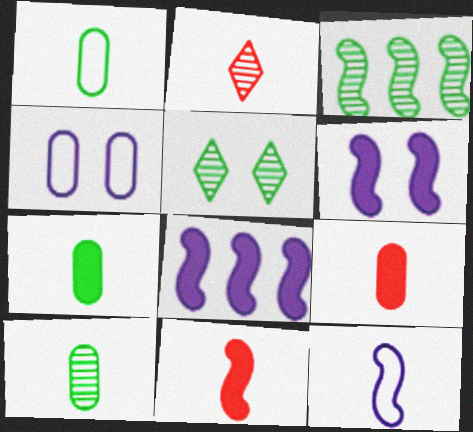[[1, 7, 10], 
[2, 7, 12], 
[3, 5, 10]]